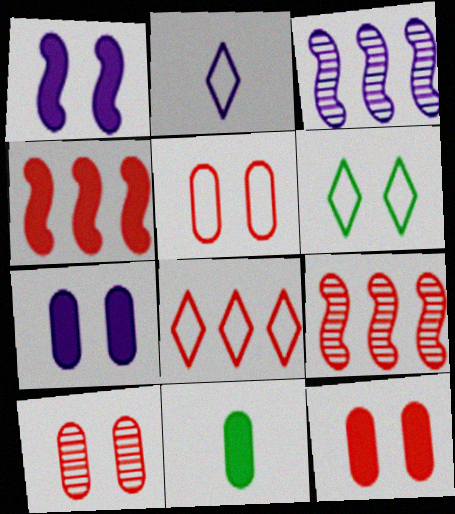[[1, 6, 10], 
[2, 3, 7], 
[2, 6, 8], 
[5, 10, 12]]